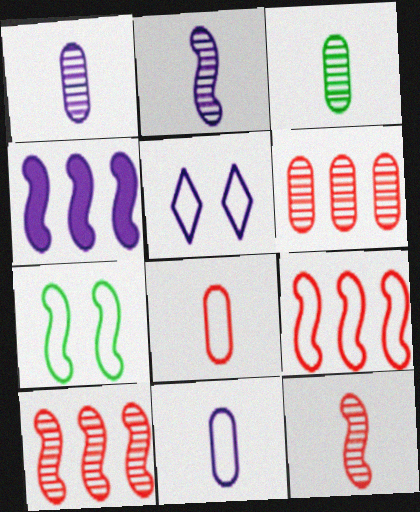[[1, 4, 5], 
[4, 7, 12]]